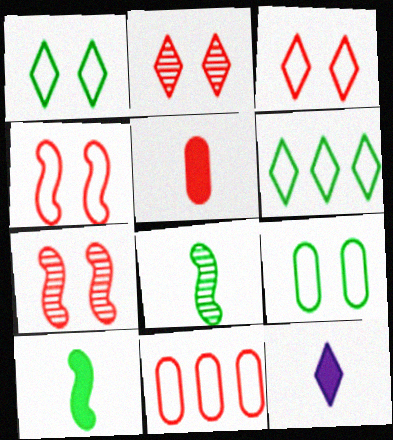[[2, 6, 12], 
[5, 10, 12]]